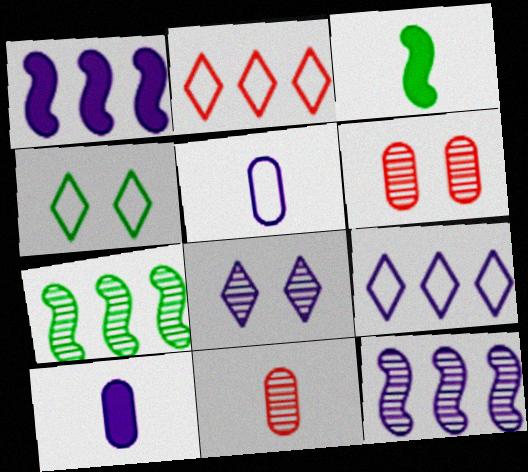[[1, 4, 11], 
[1, 5, 8], 
[3, 6, 9], 
[7, 8, 11]]